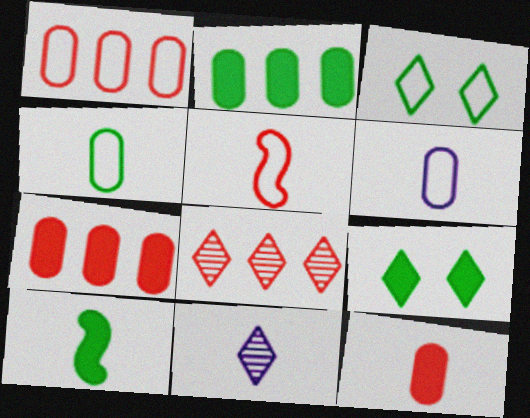[[2, 9, 10]]